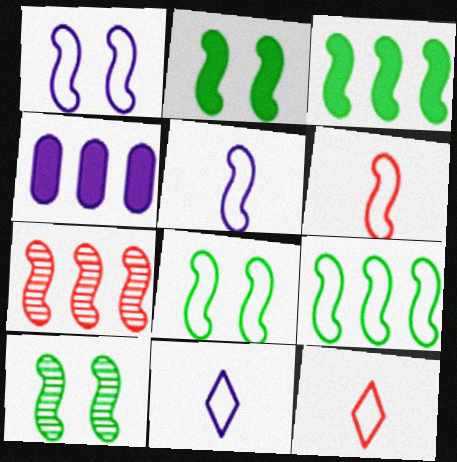[[1, 6, 9], 
[2, 5, 7], 
[2, 8, 10], 
[4, 10, 12]]